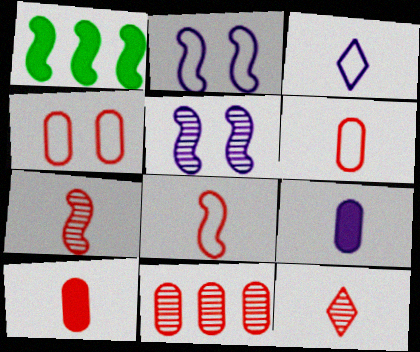[[1, 2, 7], 
[1, 5, 8], 
[4, 10, 11], 
[8, 10, 12]]